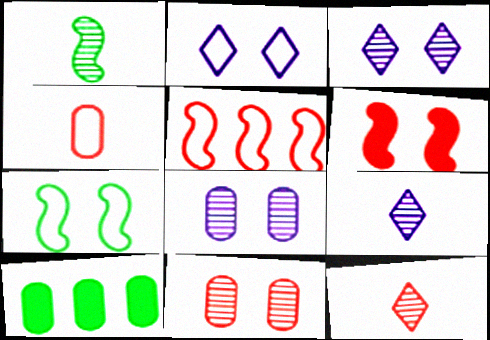[[4, 8, 10]]